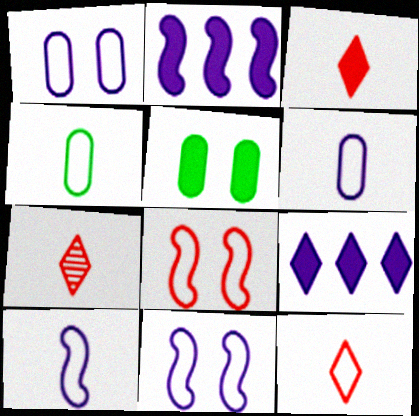[[2, 3, 5], 
[3, 7, 12], 
[4, 10, 12]]